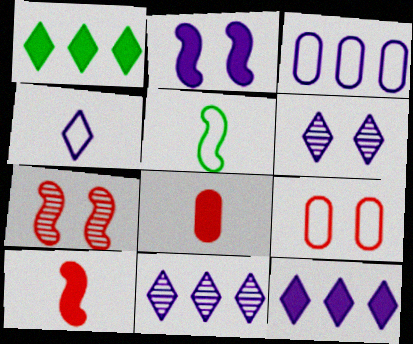[[1, 2, 8], 
[4, 6, 12]]